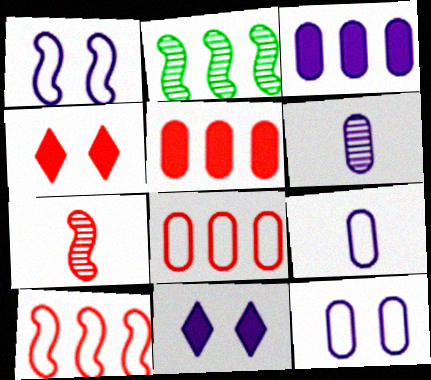[[2, 4, 9], 
[3, 6, 12], 
[4, 7, 8]]